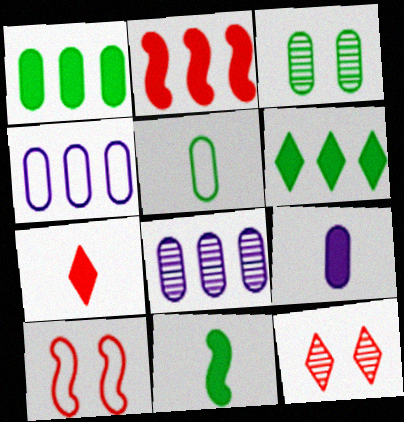[[1, 3, 5], 
[4, 11, 12], 
[7, 9, 11]]